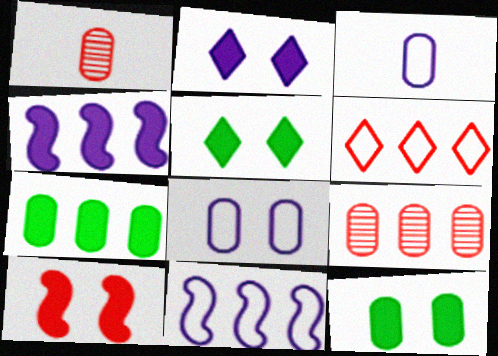[[1, 5, 11], 
[1, 6, 10], 
[1, 7, 8], 
[2, 10, 12], 
[3, 9, 12]]